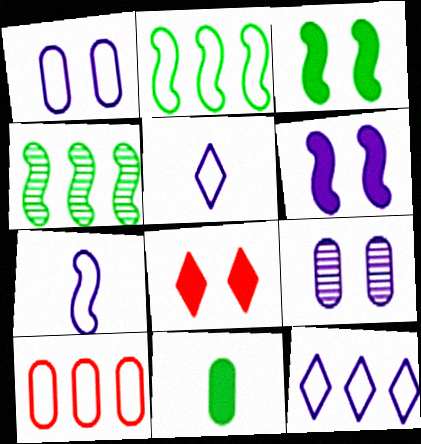[[1, 7, 12], 
[2, 10, 12], 
[9, 10, 11]]